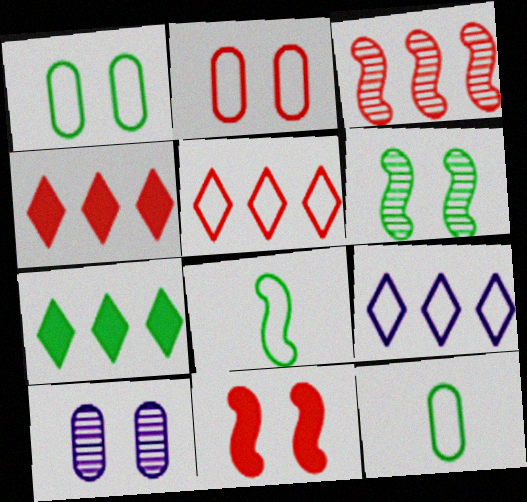[[2, 8, 9], 
[4, 8, 10], 
[6, 7, 12]]